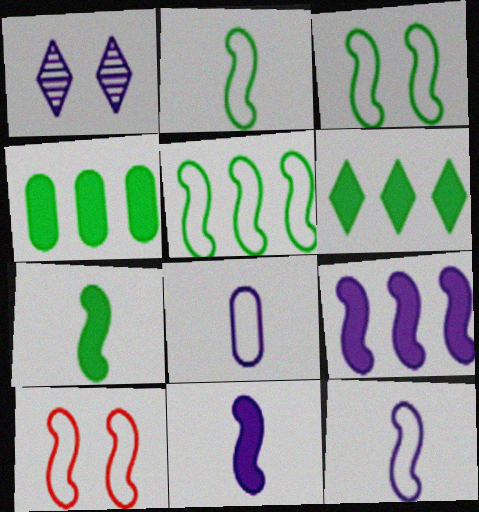[[1, 8, 9], 
[2, 3, 5], 
[5, 10, 12]]